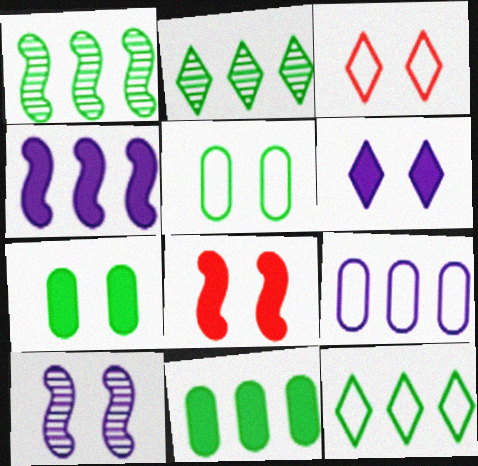[[1, 11, 12], 
[3, 7, 10], 
[6, 7, 8]]